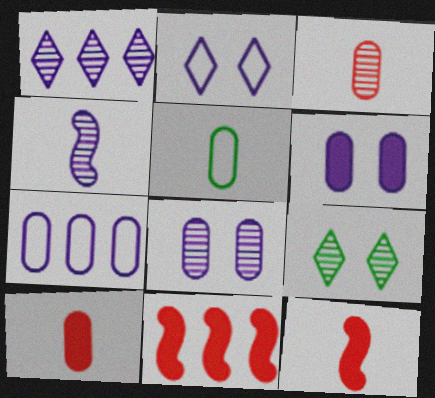[[1, 4, 8], 
[7, 9, 12]]